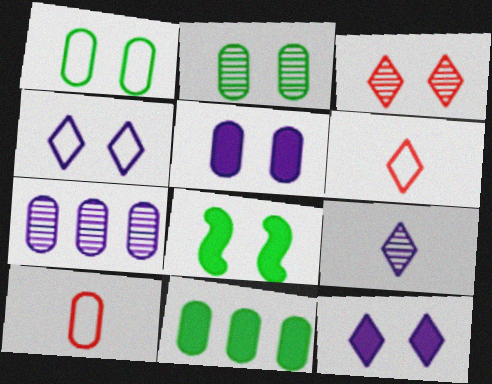[[6, 7, 8]]